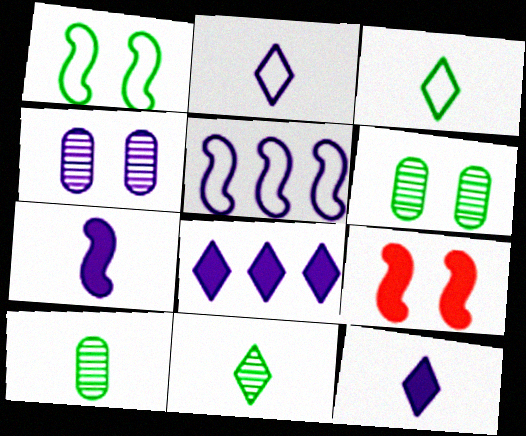[[4, 5, 12]]